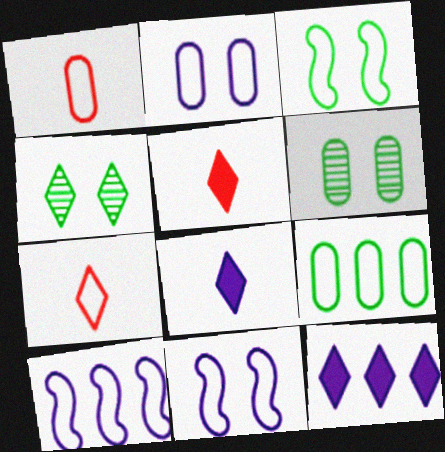[[1, 2, 9], 
[4, 7, 12], 
[5, 6, 10], 
[7, 9, 11]]